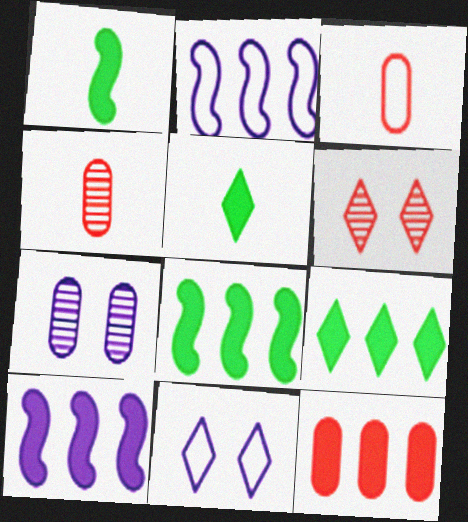[[4, 8, 11], 
[9, 10, 12]]